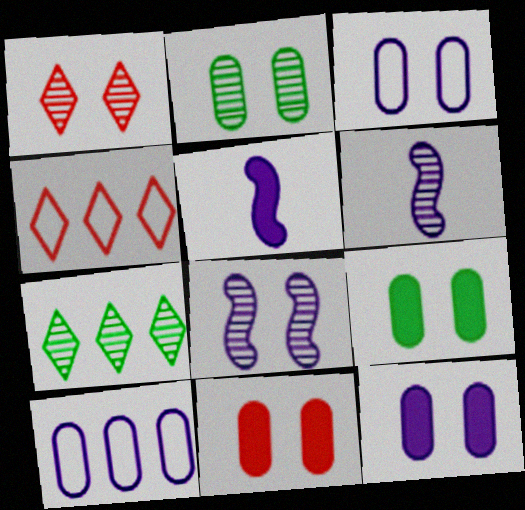[[1, 2, 8], 
[2, 3, 11], 
[2, 4, 5], 
[4, 6, 9], 
[9, 11, 12]]